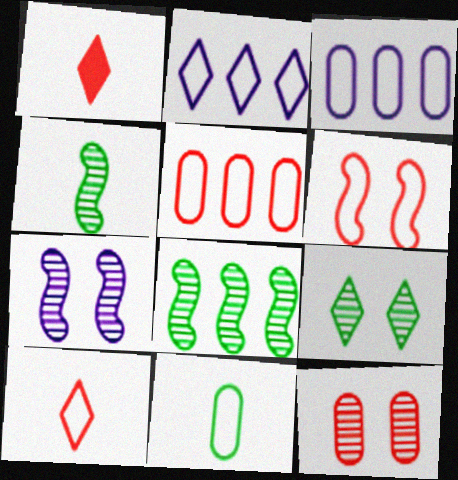[[1, 2, 9], 
[2, 6, 11], 
[5, 6, 10], 
[7, 9, 12]]